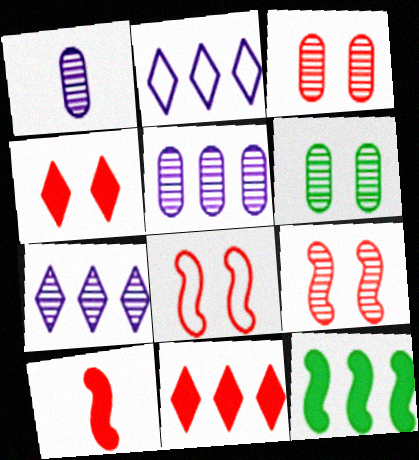[[2, 6, 10], 
[3, 4, 8]]